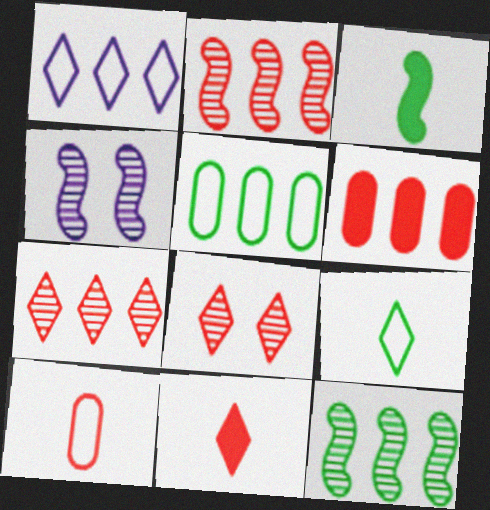[[1, 6, 12], 
[4, 5, 11], 
[4, 6, 9]]